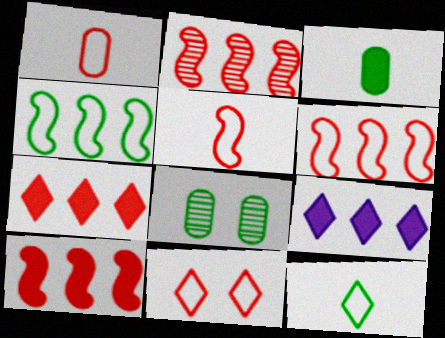[[1, 6, 11], 
[2, 6, 10], 
[5, 8, 9]]